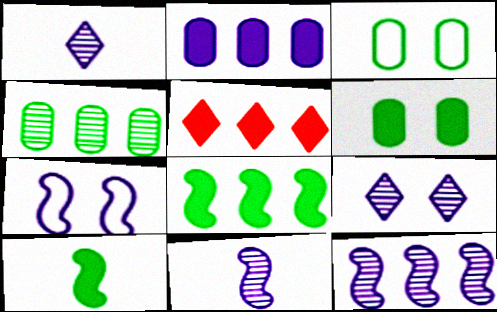[[1, 2, 7], 
[2, 5, 8], 
[3, 5, 11]]